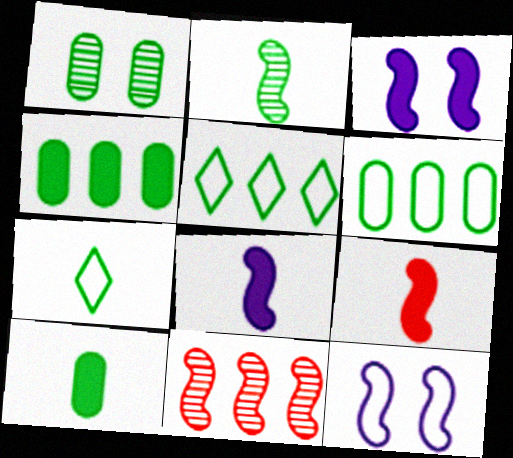[[1, 6, 10], 
[2, 7, 10]]